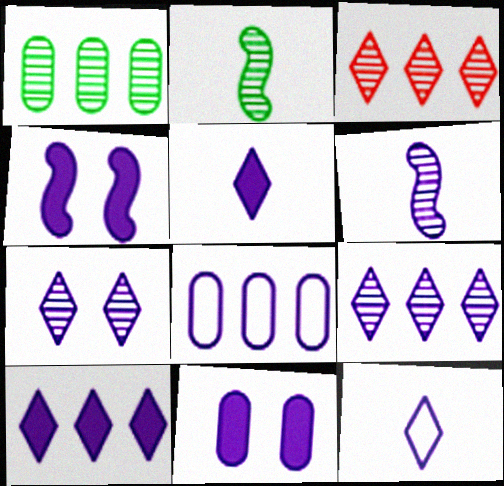[[7, 10, 12]]